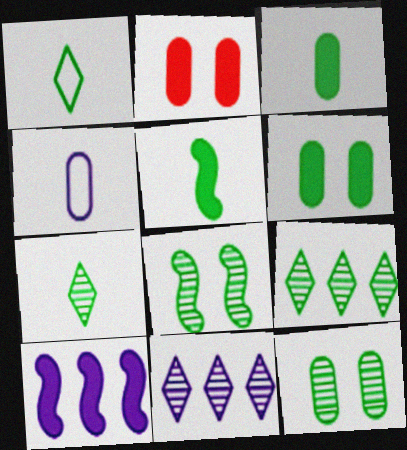[]